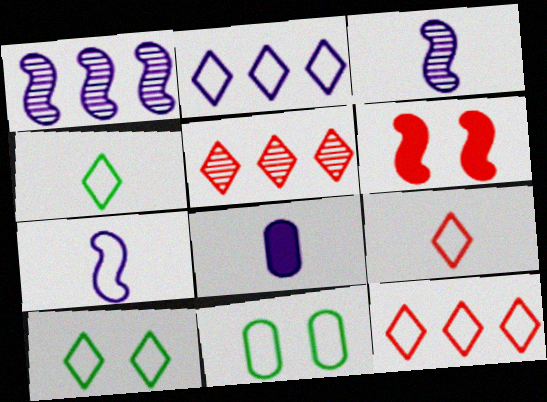[[2, 9, 10], 
[7, 11, 12]]